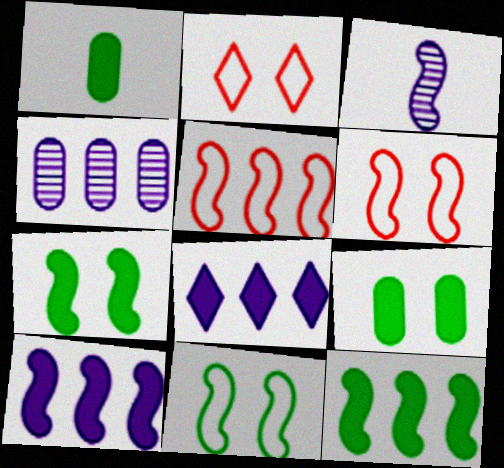[[3, 5, 7], 
[3, 6, 12]]